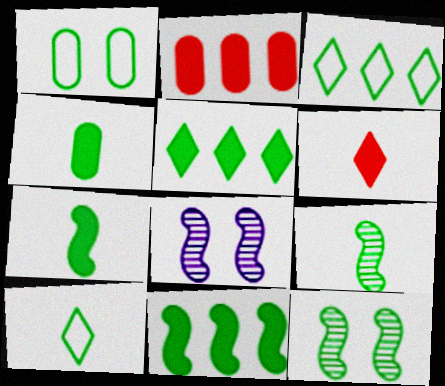[[1, 5, 9], 
[2, 8, 10], 
[3, 4, 12], 
[4, 9, 10]]